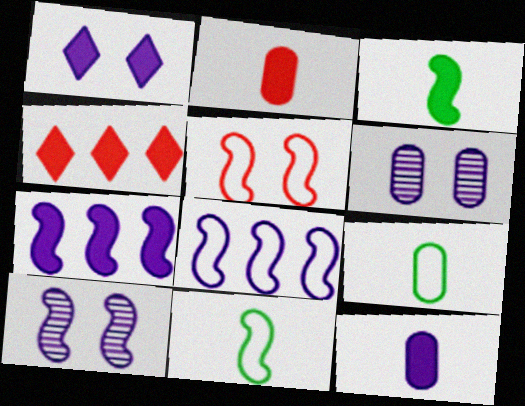[[1, 7, 12], 
[4, 6, 11], 
[4, 9, 10], 
[5, 8, 11]]